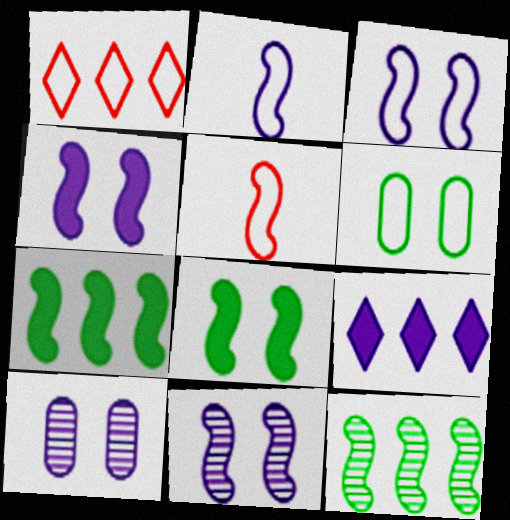[[1, 2, 6], 
[2, 9, 10], 
[3, 4, 11], 
[4, 5, 12], 
[5, 7, 11]]